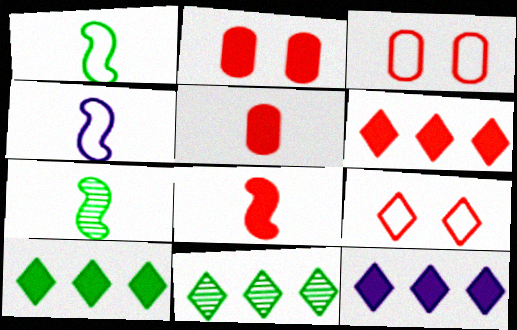[[2, 4, 11], 
[2, 6, 8], 
[3, 7, 12], 
[4, 7, 8], 
[6, 10, 12]]